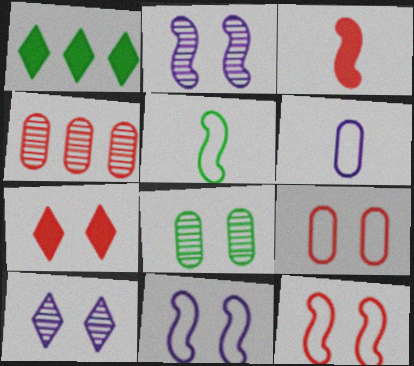[[1, 5, 8], 
[7, 8, 11]]